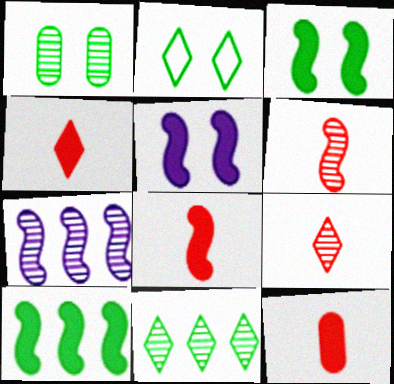[[1, 2, 3], 
[1, 7, 9], 
[2, 7, 12], 
[4, 8, 12], 
[5, 8, 10]]